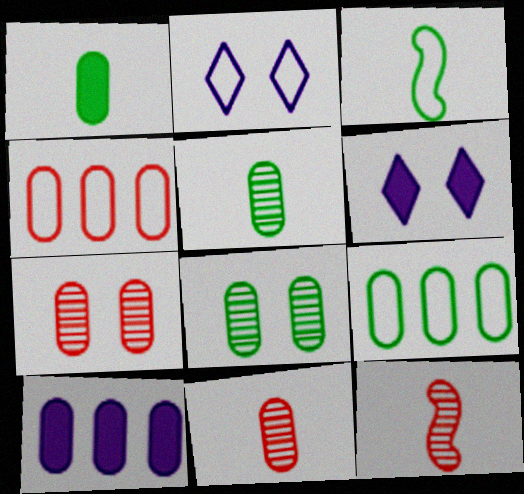[[1, 8, 9], 
[2, 3, 4], 
[6, 9, 12]]